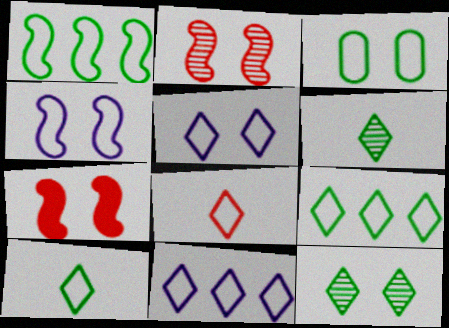[[1, 3, 10], 
[5, 8, 9]]